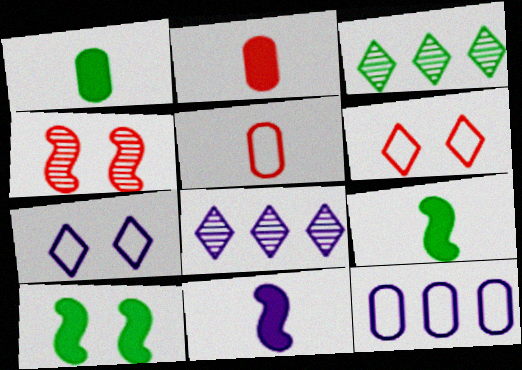[[5, 8, 10]]